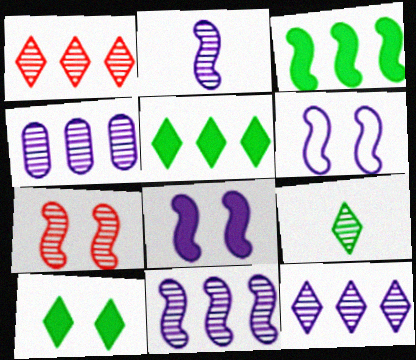[[4, 7, 9], 
[4, 11, 12]]